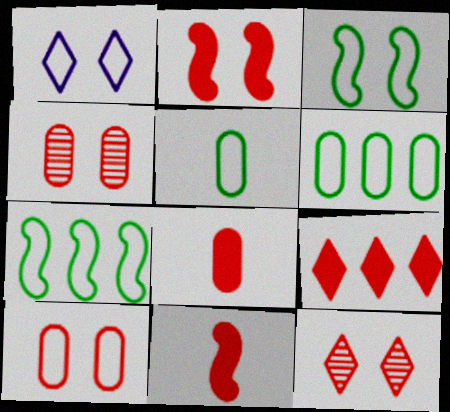[[1, 3, 10], 
[2, 8, 9], 
[2, 10, 12]]